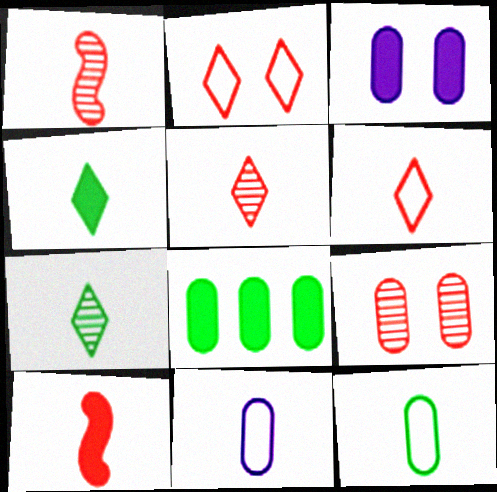[[1, 4, 11], 
[7, 10, 11], 
[8, 9, 11]]